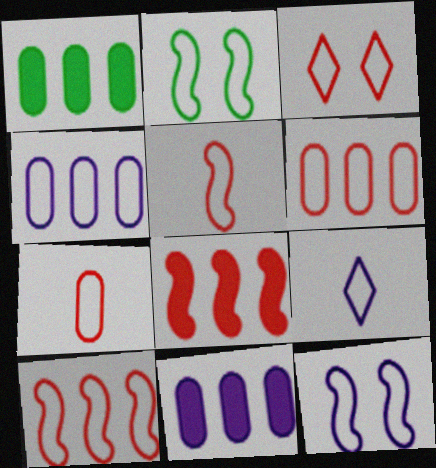[[2, 6, 9], 
[3, 5, 6], 
[3, 7, 10], 
[4, 9, 12]]